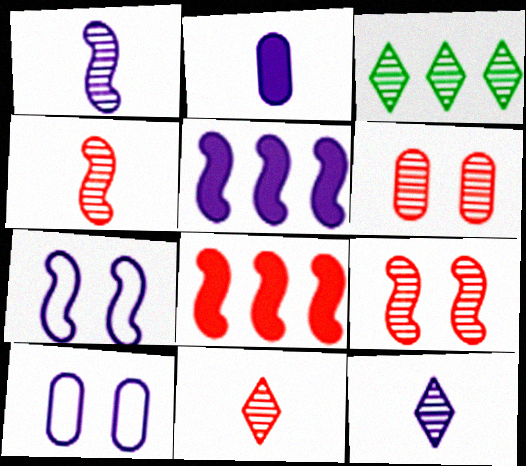[[1, 3, 6], 
[1, 5, 7], 
[5, 10, 12]]